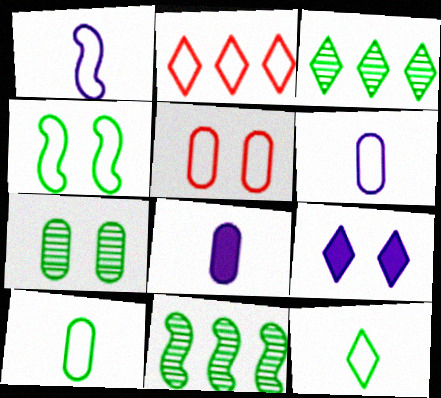[[2, 4, 6]]